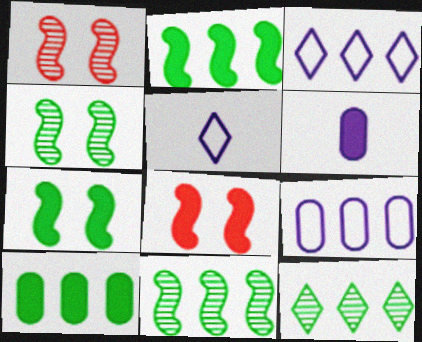[[1, 5, 10]]